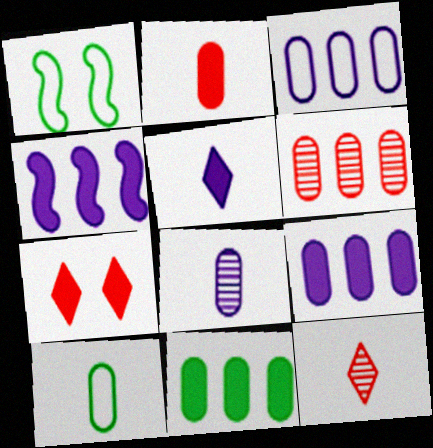[[1, 5, 6], 
[1, 9, 12], 
[2, 8, 10], 
[3, 6, 11]]